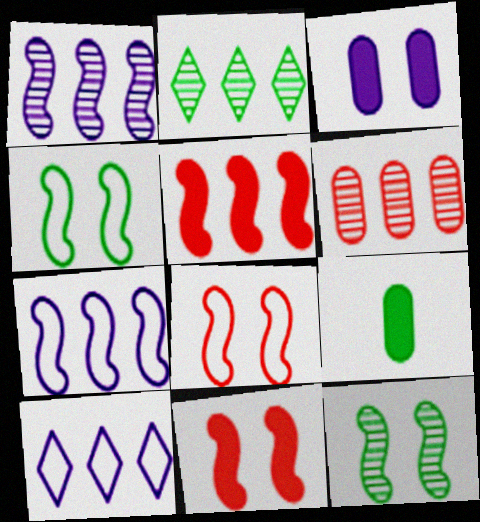[[1, 2, 6], 
[2, 4, 9]]